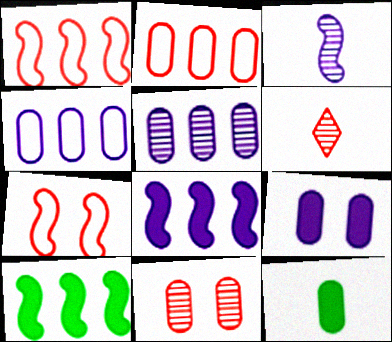[[3, 7, 10], 
[4, 11, 12]]